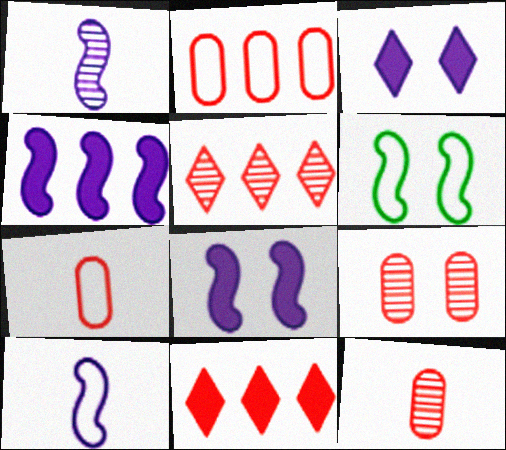[[3, 6, 9]]